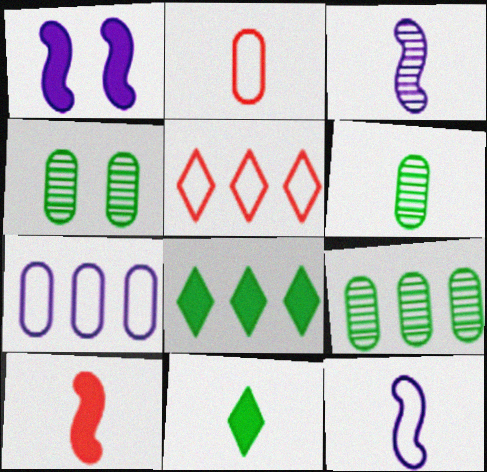[[1, 5, 6], 
[2, 3, 11], 
[4, 6, 9]]